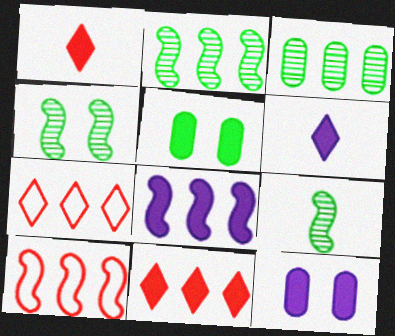[[1, 5, 8], 
[2, 4, 9], 
[2, 8, 10], 
[3, 7, 8], 
[6, 8, 12], 
[7, 9, 12]]